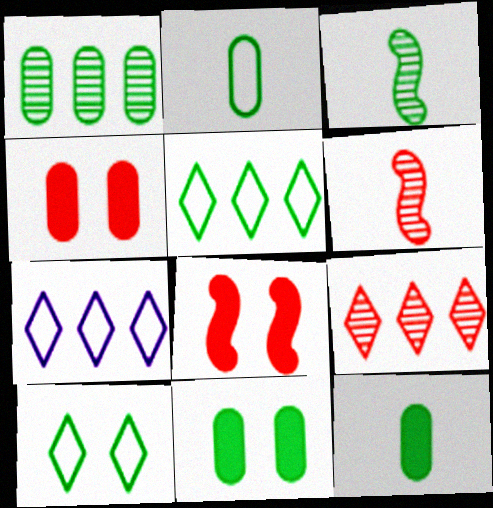[[1, 2, 11], 
[3, 4, 7], 
[3, 5, 11], 
[6, 7, 11]]